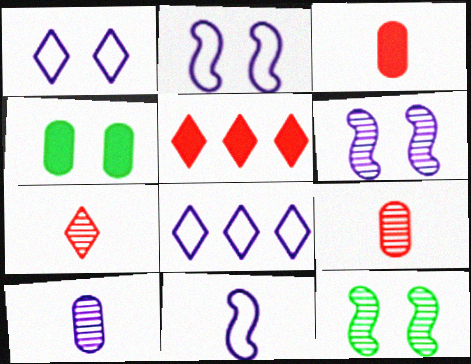[[3, 8, 12]]